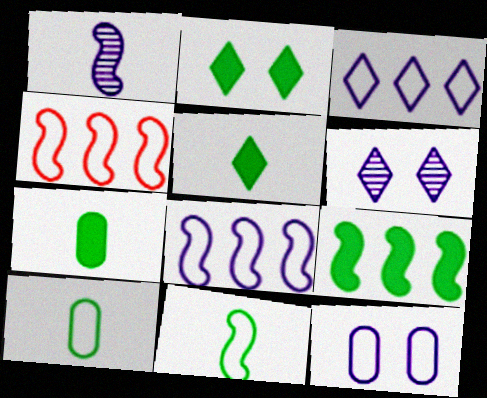[[2, 7, 9], 
[4, 6, 7]]